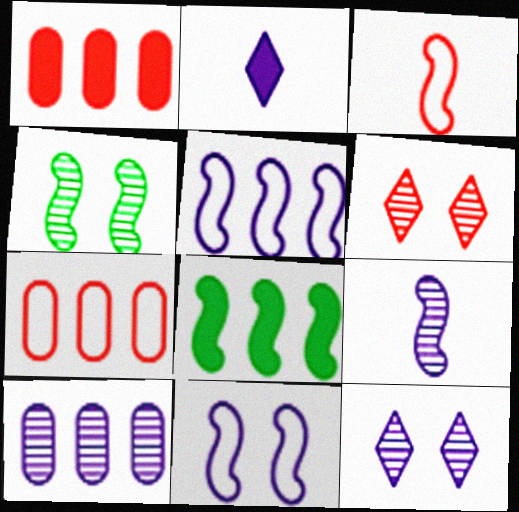[[1, 3, 6], 
[2, 4, 7], 
[2, 10, 11], 
[9, 10, 12]]